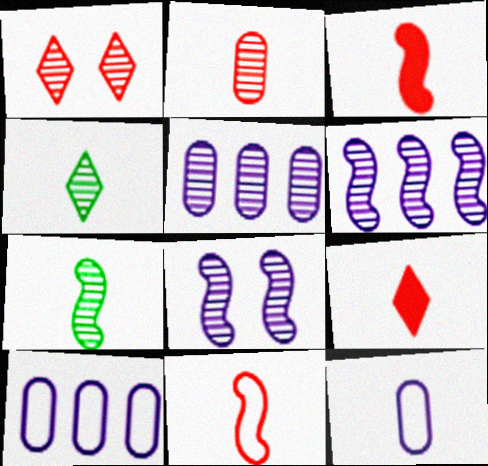[[1, 5, 7], 
[2, 9, 11], 
[3, 4, 12], 
[7, 9, 12]]